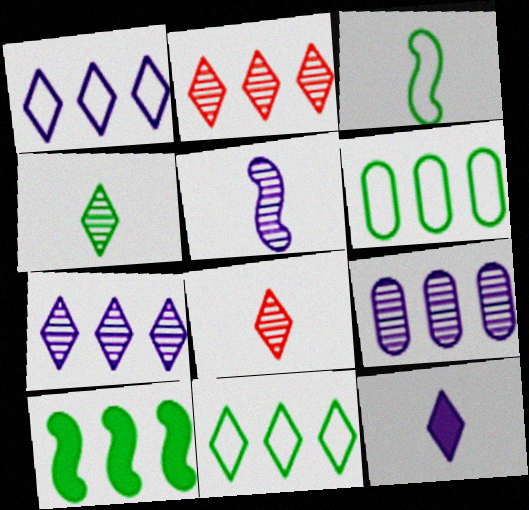[]